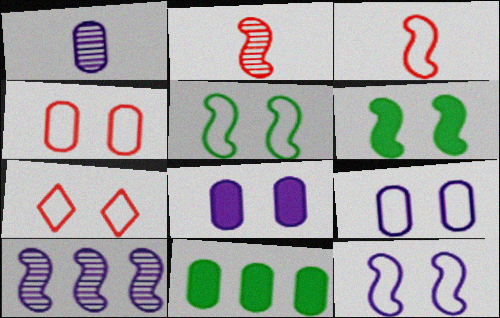[[1, 4, 11], 
[3, 6, 10], 
[5, 7, 9]]